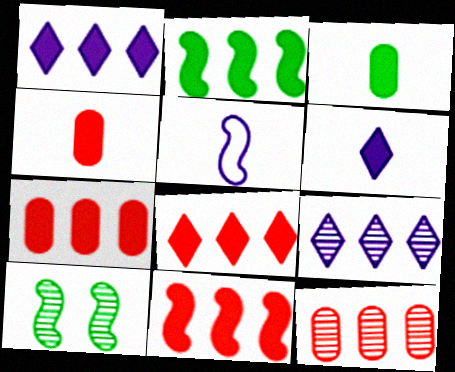[[1, 2, 7], 
[5, 10, 11], 
[7, 8, 11]]